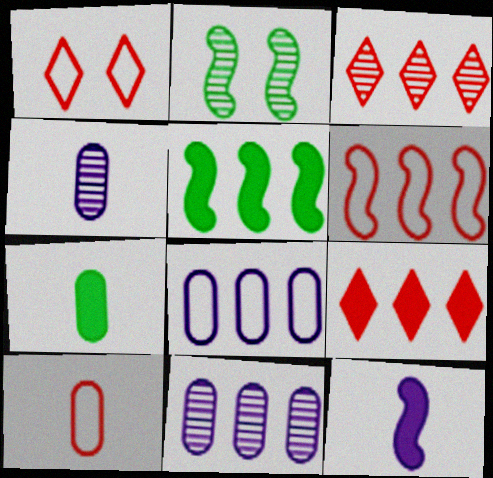[[1, 4, 5], 
[1, 6, 10], 
[2, 3, 4], 
[2, 6, 12], 
[3, 5, 8], 
[4, 7, 10]]